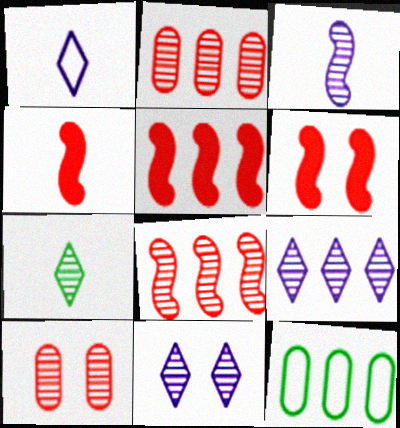[[4, 5, 6], 
[4, 11, 12], 
[5, 9, 12]]